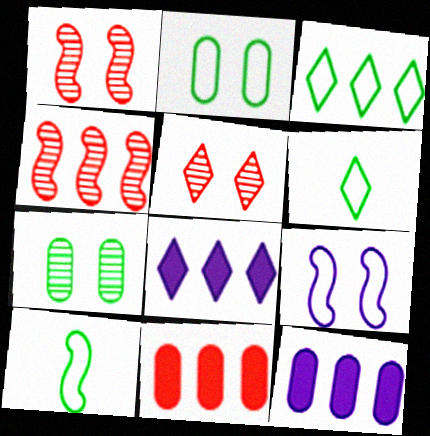[[1, 6, 12], 
[2, 3, 10], 
[3, 4, 12], 
[5, 6, 8], 
[5, 10, 12]]